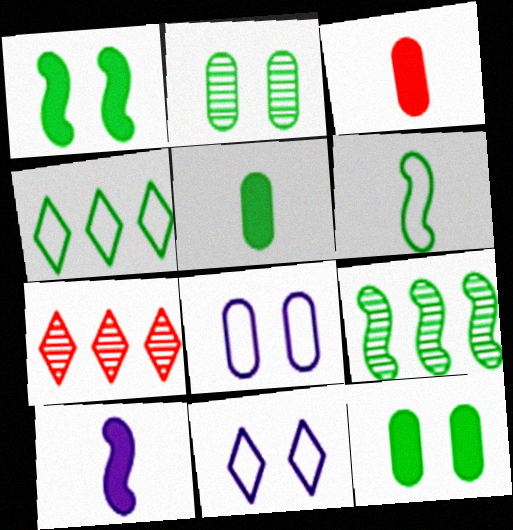[[1, 6, 9], 
[3, 9, 11]]